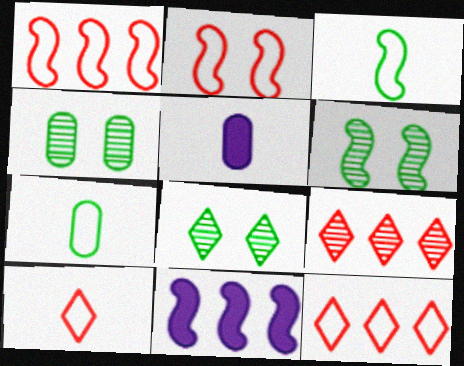[[1, 5, 8], 
[4, 6, 8], 
[4, 10, 11], 
[5, 6, 12]]